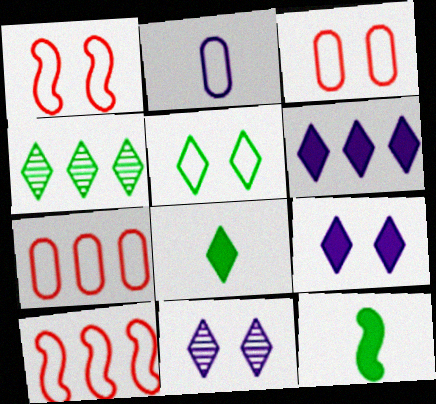[[2, 5, 10], 
[4, 5, 8], 
[7, 11, 12]]